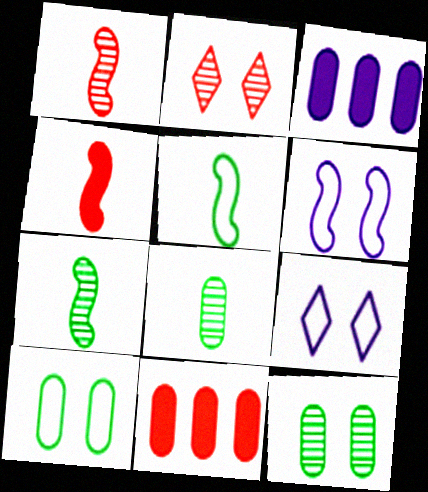[[2, 3, 5], 
[7, 9, 11]]